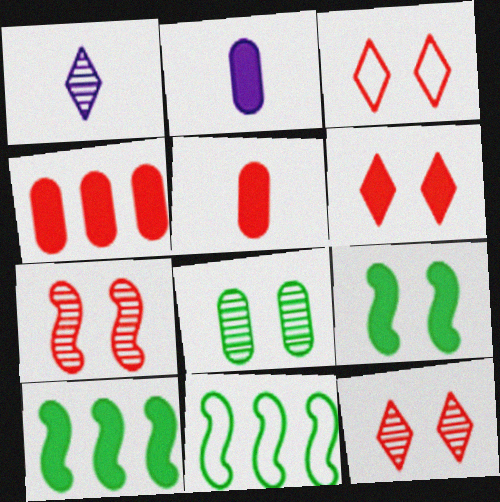[[2, 6, 10], 
[2, 11, 12], 
[3, 6, 12]]